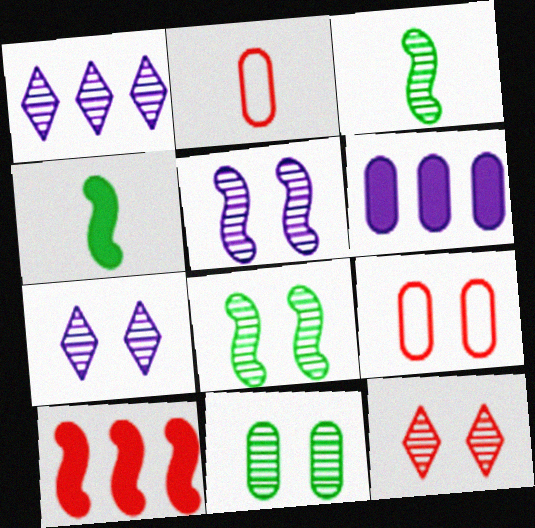[[1, 4, 9], 
[2, 6, 11], 
[2, 10, 12], 
[5, 11, 12]]